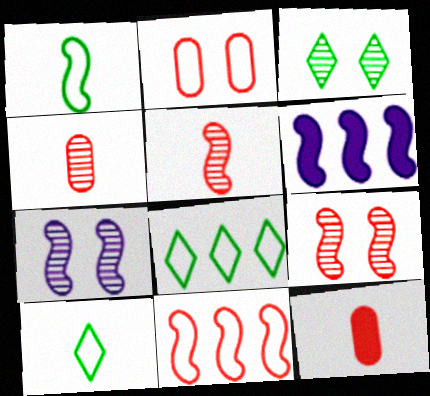[[1, 6, 9], 
[7, 8, 12]]